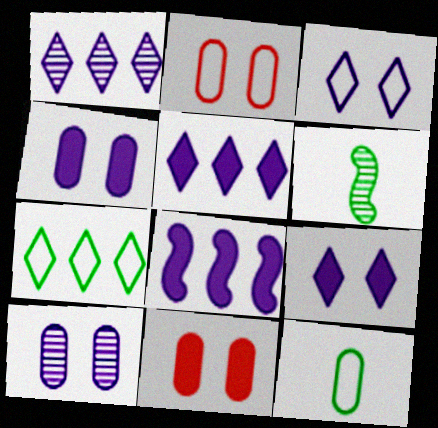[[2, 5, 6]]